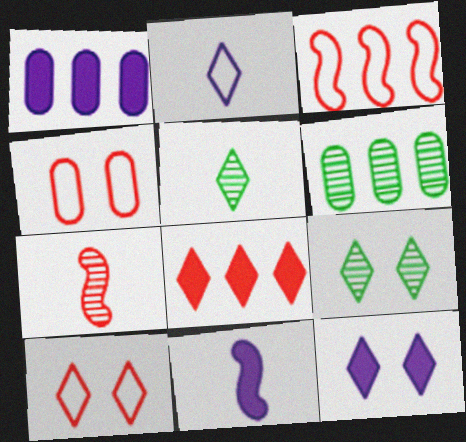[[1, 11, 12], 
[2, 8, 9], 
[4, 7, 8], 
[6, 10, 11], 
[9, 10, 12]]